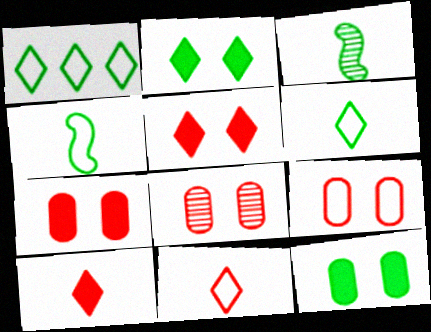[[1, 3, 12], 
[7, 8, 9]]